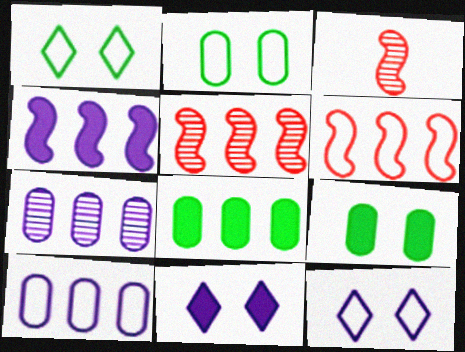[[3, 8, 12]]